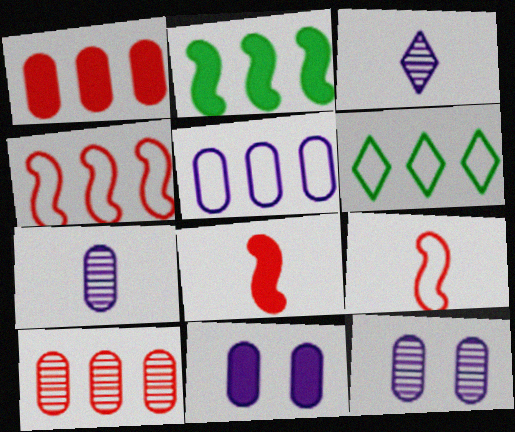[[4, 5, 6], 
[5, 7, 11], 
[6, 8, 12]]